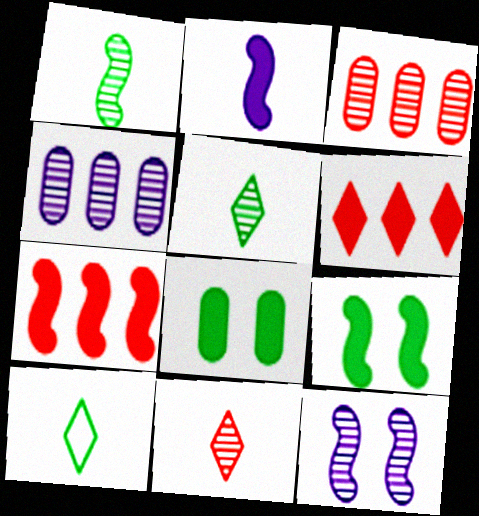[[2, 6, 8], 
[2, 7, 9], 
[3, 5, 12]]